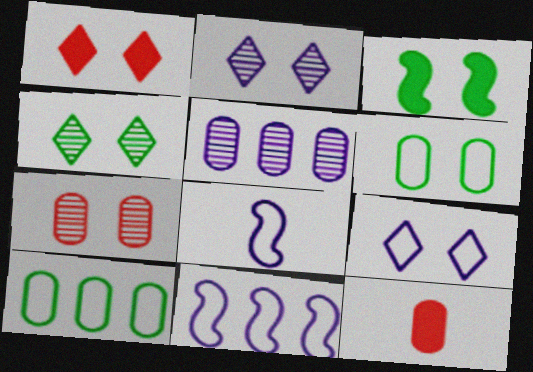[[1, 4, 9], 
[3, 4, 6], 
[3, 7, 9], 
[4, 11, 12], 
[5, 6, 12]]